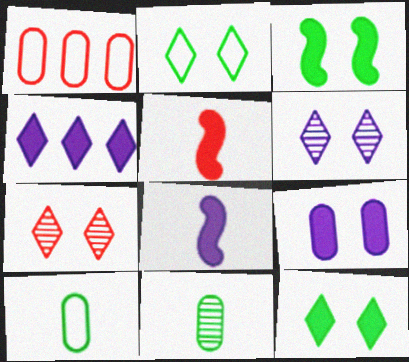[[1, 5, 7], 
[1, 9, 11], 
[4, 8, 9]]